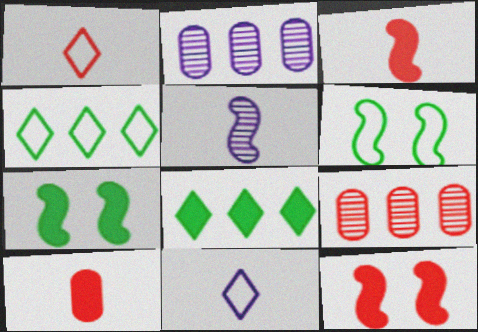[[1, 2, 7], 
[1, 9, 12], 
[7, 9, 11]]